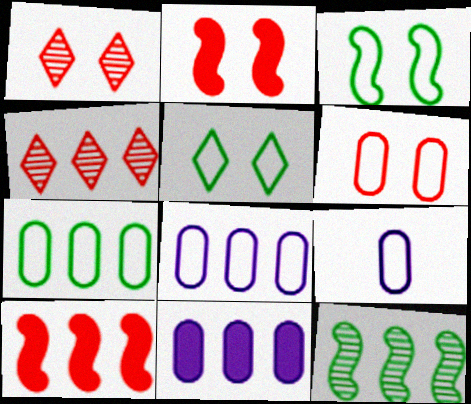[[1, 2, 6], 
[6, 7, 9]]